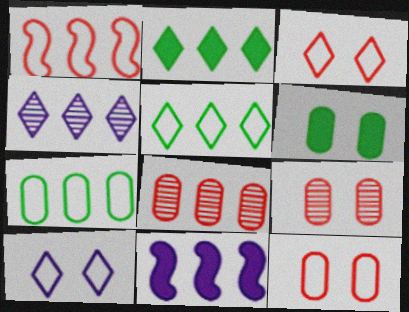[[5, 8, 11]]